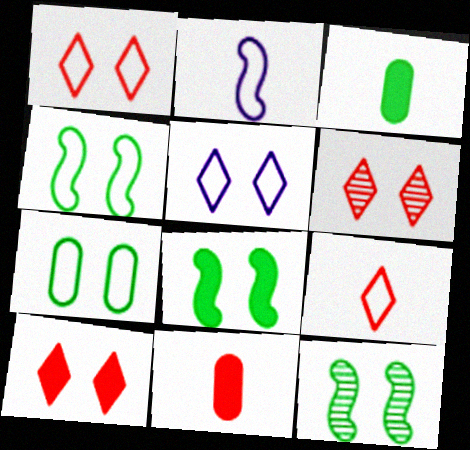[[1, 6, 10], 
[4, 8, 12]]